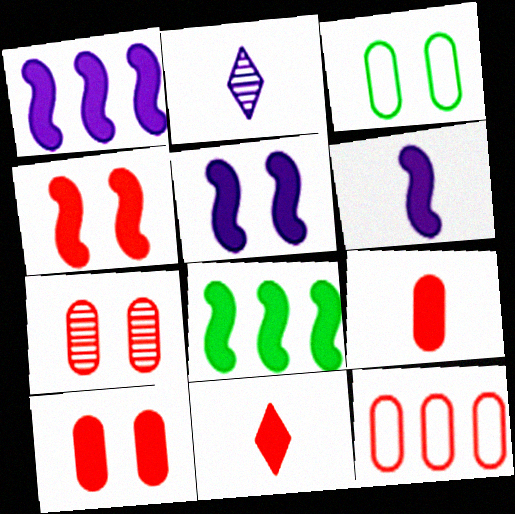[[1, 5, 6], 
[4, 6, 8], 
[7, 9, 12]]